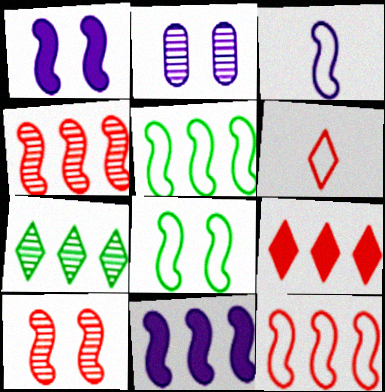[[1, 8, 10], 
[3, 8, 12], 
[4, 5, 11]]